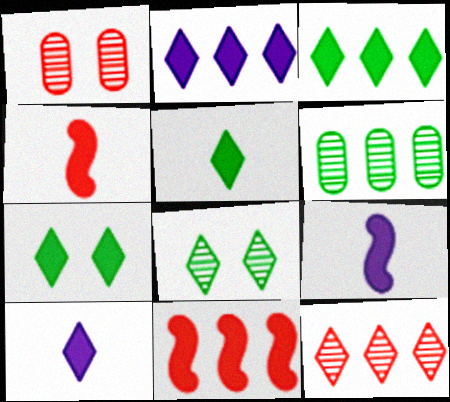[[3, 5, 7]]